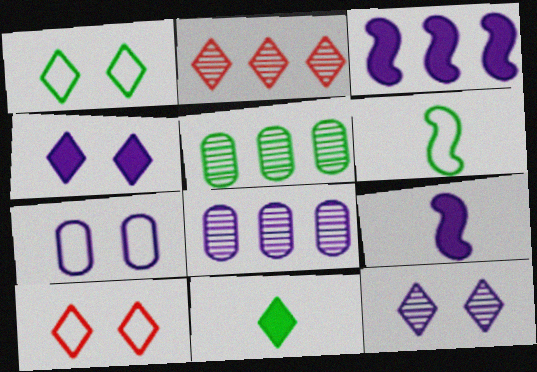[[5, 9, 10]]